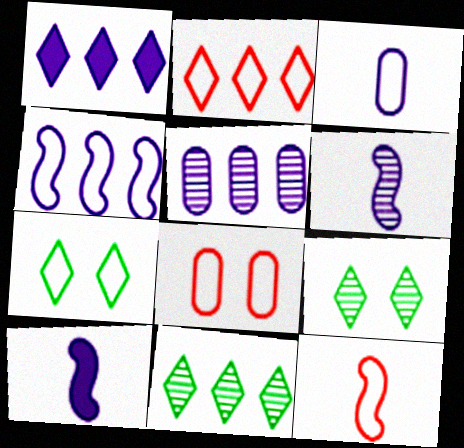[[1, 2, 11], 
[1, 4, 5], 
[2, 8, 12], 
[8, 10, 11]]